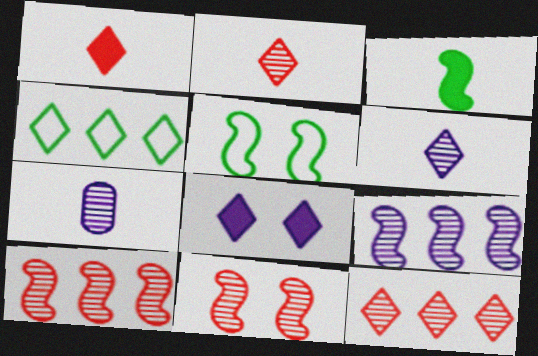[[2, 4, 8]]